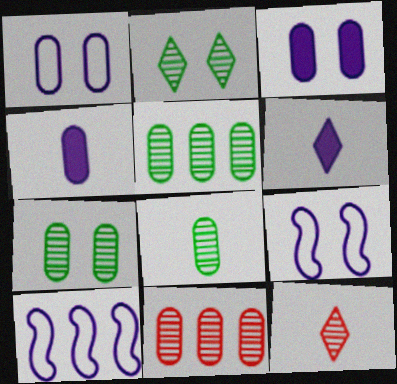[[5, 7, 8]]